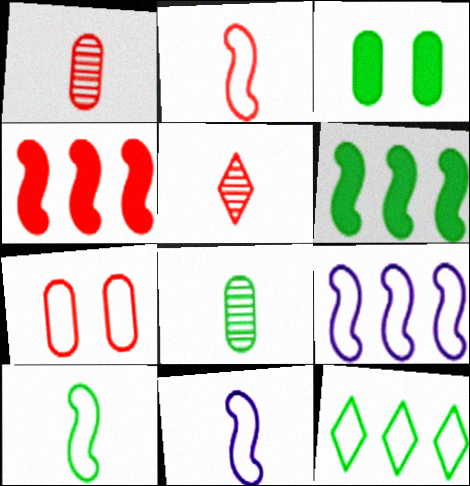[[2, 10, 11], 
[3, 5, 9], 
[4, 5, 7], 
[7, 11, 12]]